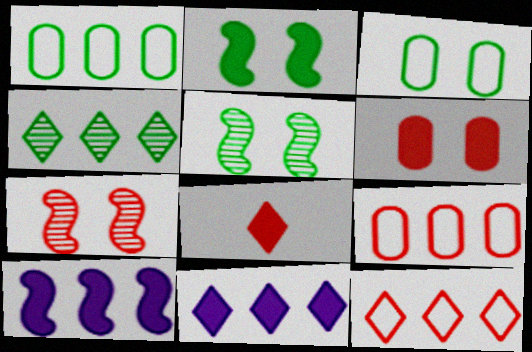[[4, 9, 10], 
[4, 11, 12], 
[7, 8, 9]]